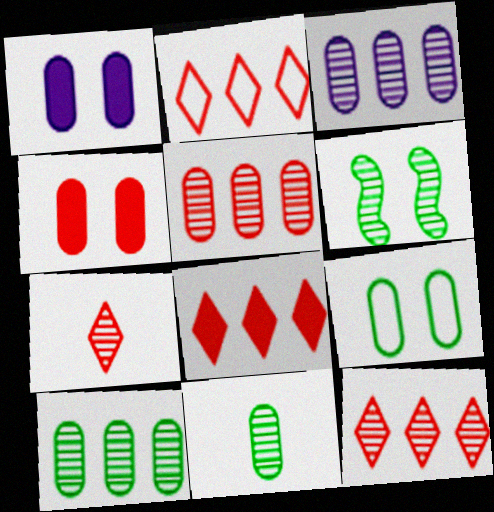[[2, 8, 12], 
[3, 5, 10], 
[3, 6, 7]]